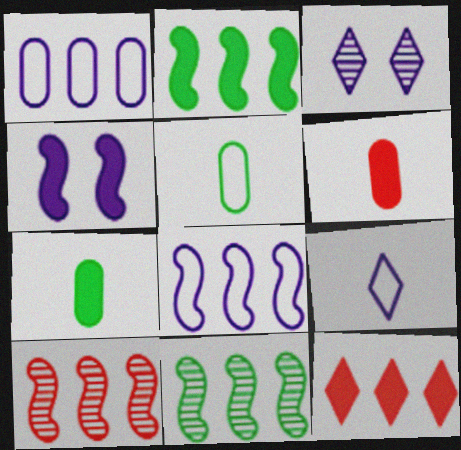[[1, 11, 12], 
[2, 8, 10], 
[4, 7, 12]]